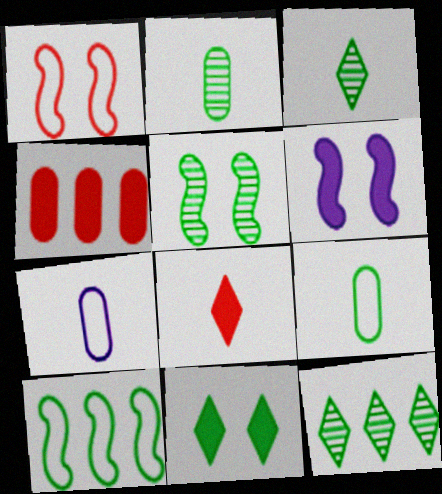[[1, 5, 6], 
[2, 5, 12], 
[2, 10, 11]]